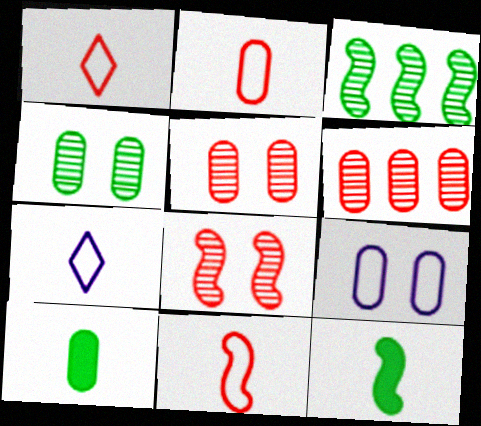[[1, 2, 11], 
[6, 9, 10]]